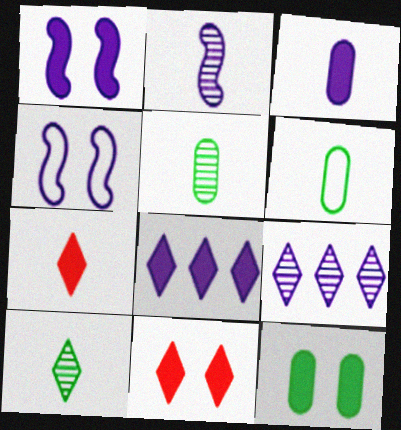[[1, 3, 8], 
[1, 11, 12], 
[2, 6, 7], 
[3, 4, 9]]